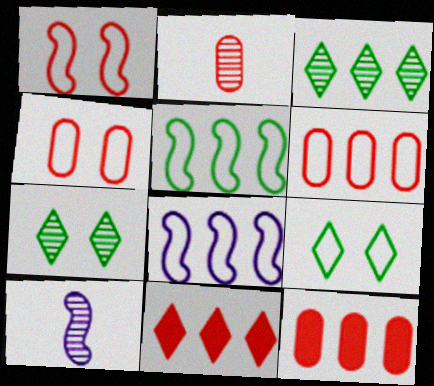[[1, 2, 11], 
[2, 4, 12], 
[3, 8, 12], 
[9, 10, 12]]